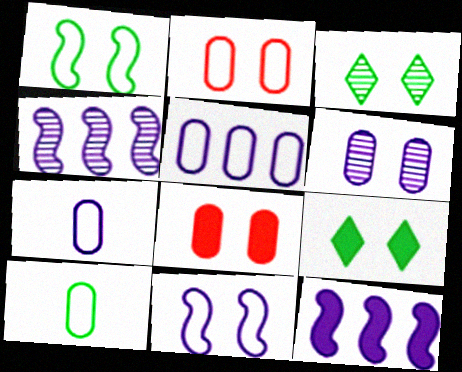[[2, 5, 10], 
[3, 8, 11]]